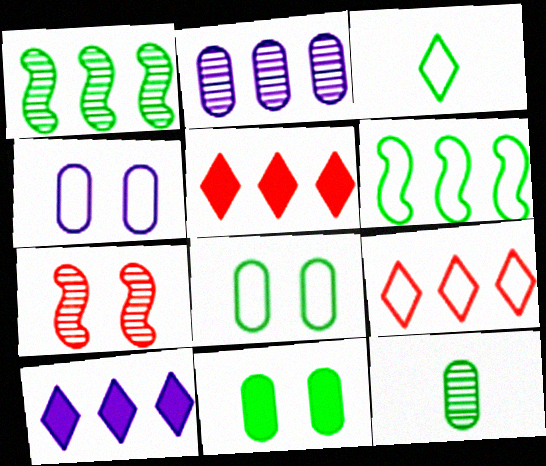[[1, 3, 11], 
[2, 5, 6], 
[3, 6, 8]]